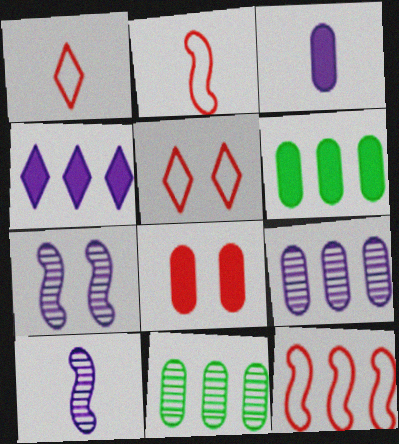[[1, 6, 7], 
[3, 6, 8], 
[4, 11, 12], 
[5, 6, 10]]